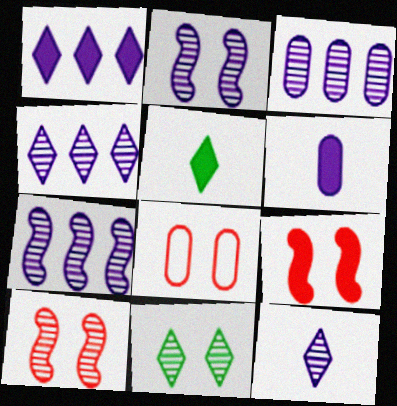[[2, 3, 12], 
[3, 4, 7], 
[5, 7, 8]]